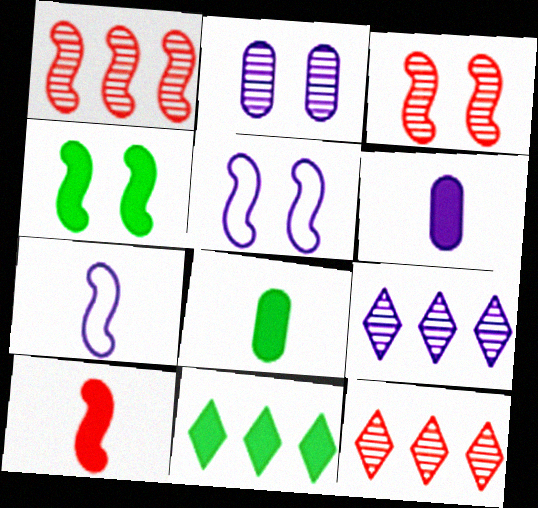[[1, 4, 7], 
[3, 4, 5], 
[4, 8, 11], 
[5, 6, 9], 
[5, 8, 12]]